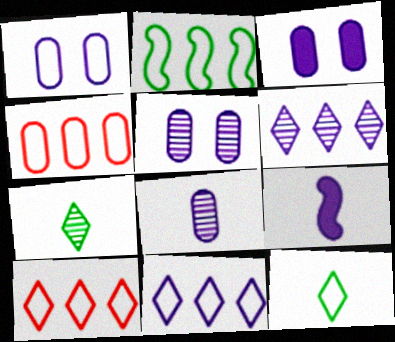[[1, 3, 5], 
[1, 6, 9], 
[2, 4, 11], 
[5, 9, 11]]